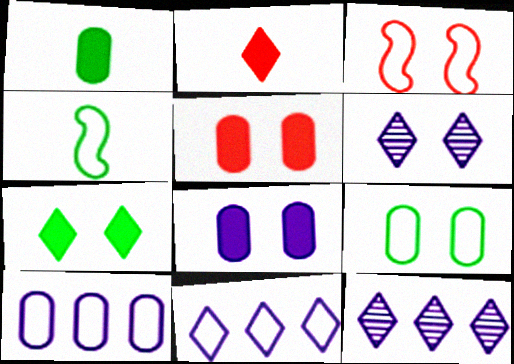[[1, 3, 12], 
[4, 5, 12]]